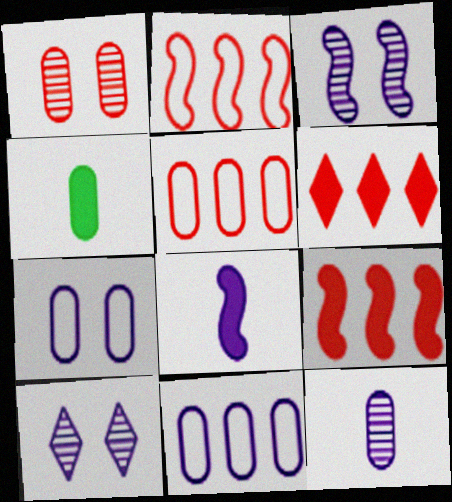[[1, 4, 11], 
[2, 4, 10], 
[8, 10, 11]]